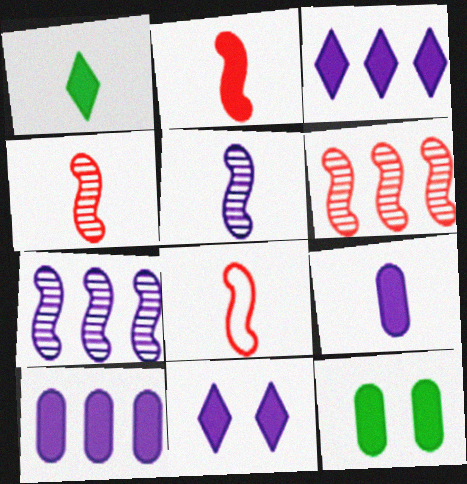[[1, 2, 9], 
[2, 3, 12], 
[2, 4, 8]]